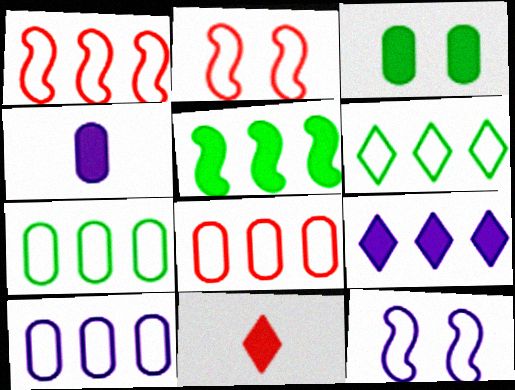[[1, 6, 10], 
[7, 8, 10]]